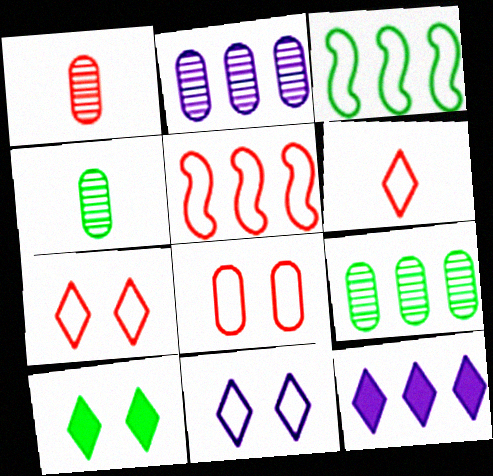[[3, 4, 10], 
[5, 6, 8], 
[5, 9, 12]]